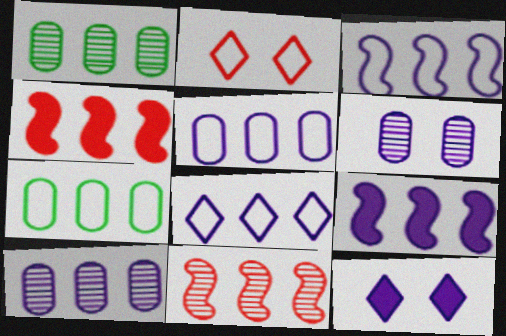[[1, 4, 8], 
[3, 5, 8], 
[8, 9, 10]]